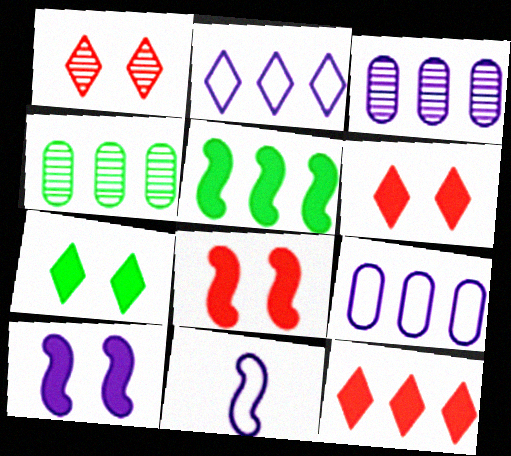[[4, 6, 11]]